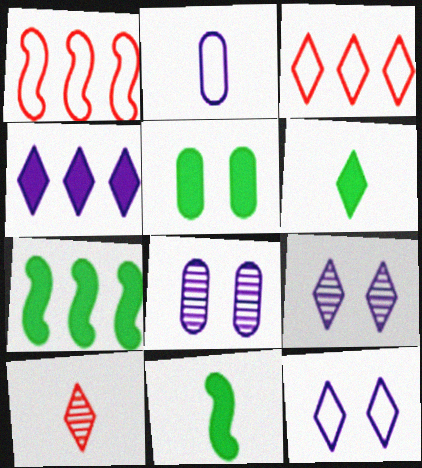[[1, 6, 8], 
[2, 10, 11], 
[3, 6, 9], 
[3, 8, 11], 
[5, 6, 7]]